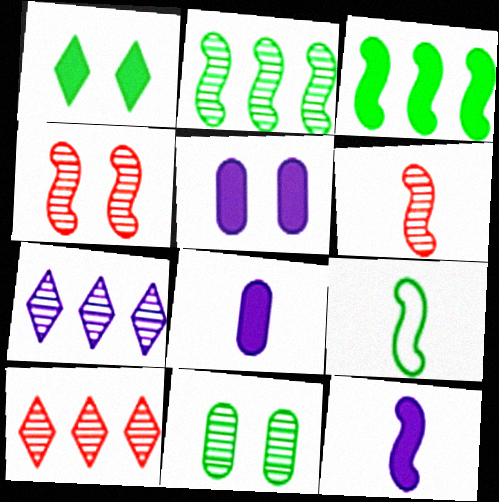[[5, 9, 10], 
[6, 7, 11], 
[6, 9, 12]]